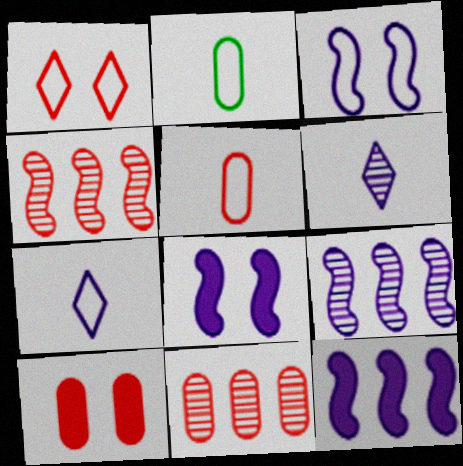[[5, 10, 11]]